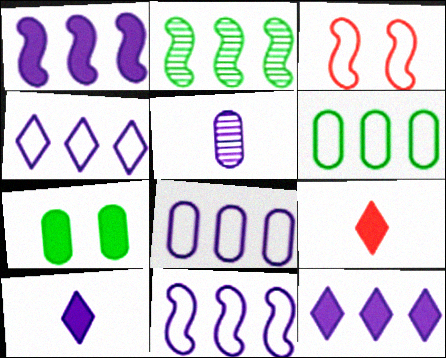[[1, 7, 9], 
[4, 8, 11]]